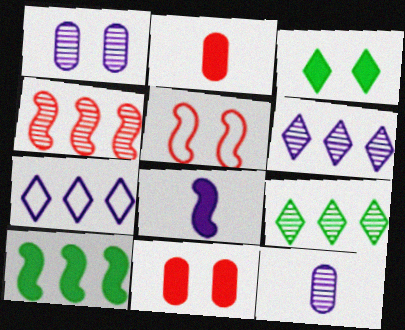[[1, 3, 5], 
[1, 7, 8]]